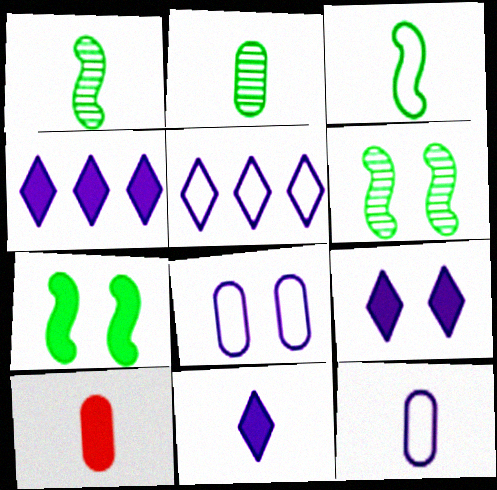[[2, 10, 12], 
[4, 7, 10], 
[4, 9, 11], 
[5, 6, 10]]